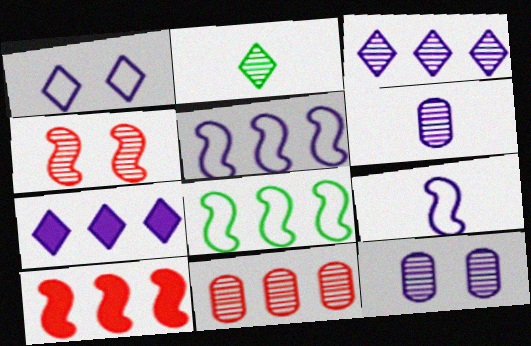[[7, 8, 11], 
[7, 9, 12]]